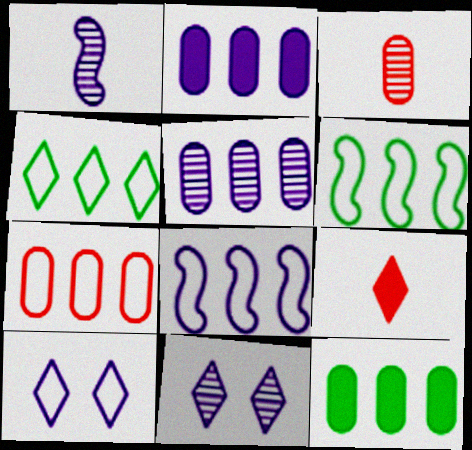[[1, 2, 10], 
[1, 5, 11], 
[4, 7, 8], 
[4, 9, 11], 
[5, 7, 12]]